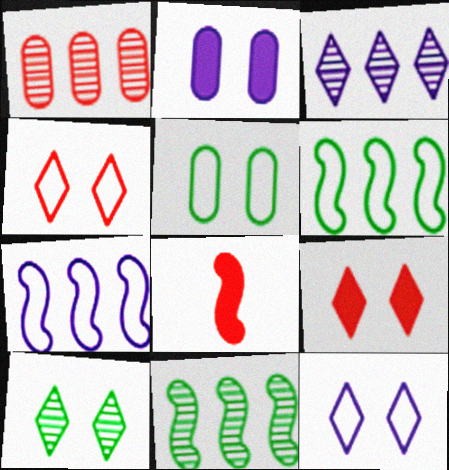[[1, 3, 11], 
[1, 4, 8], 
[3, 5, 8], 
[9, 10, 12]]